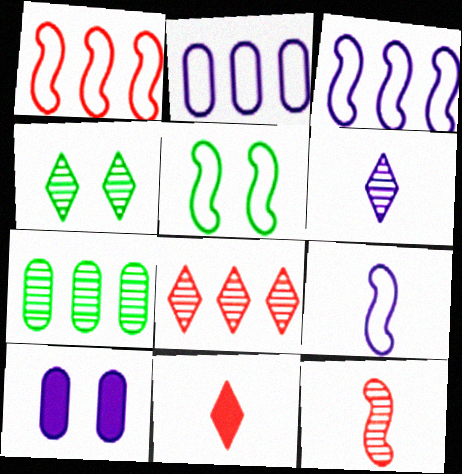[[1, 5, 9], 
[3, 6, 10], 
[4, 6, 8]]